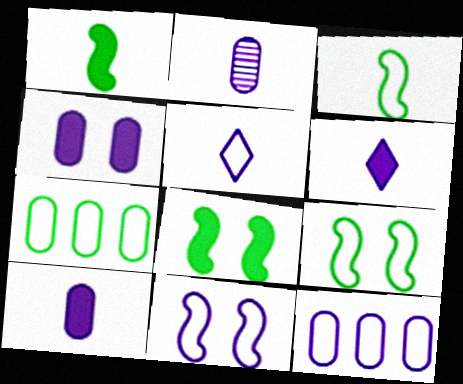[[2, 4, 12], 
[5, 11, 12]]